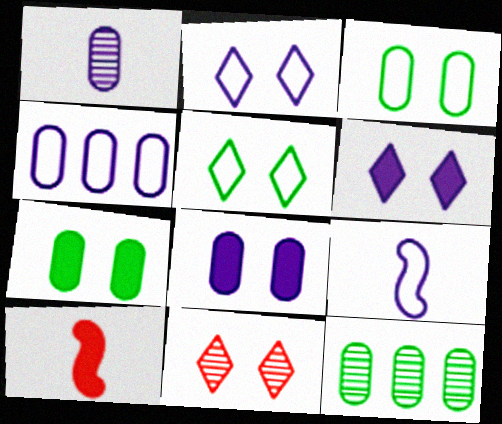[[1, 4, 8], 
[2, 4, 9], 
[2, 10, 12], 
[5, 6, 11]]